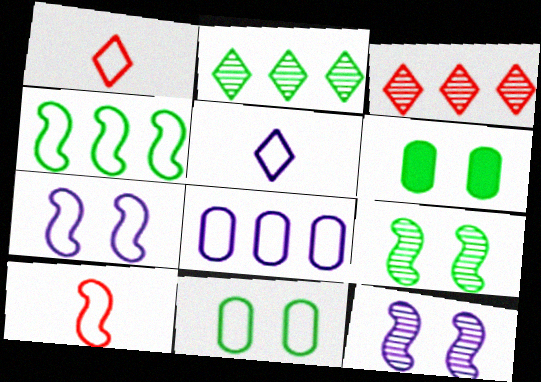[[4, 7, 10], 
[5, 7, 8]]